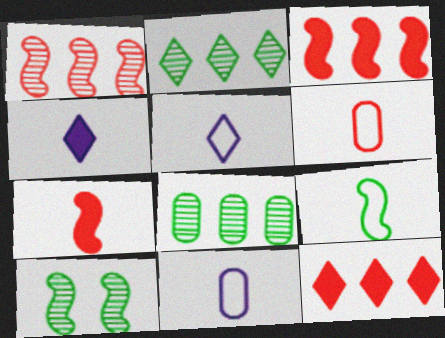[[5, 6, 9], 
[10, 11, 12]]